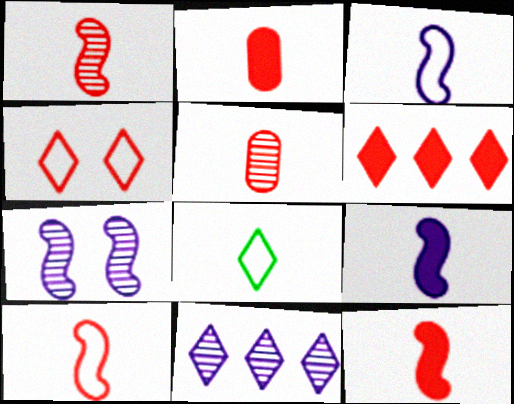[[1, 10, 12], 
[5, 8, 9]]